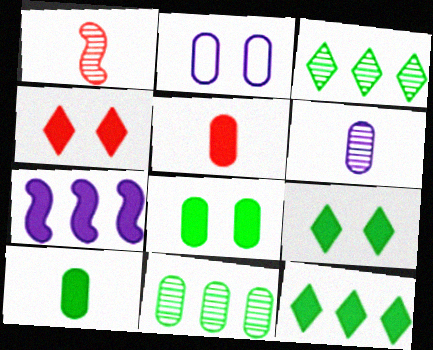[[1, 2, 12], 
[2, 5, 11], 
[4, 7, 10], 
[5, 7, 9]]